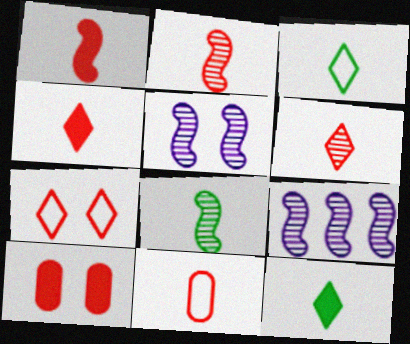[[1, 6, 11], 
[2, 4, 11], 
[3, 9, 10]]